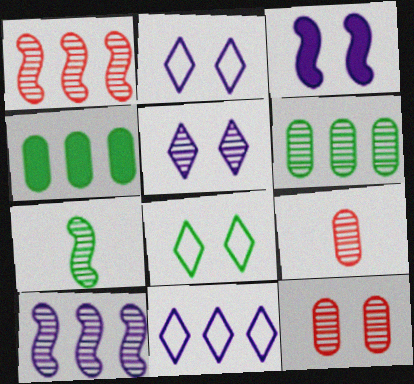[[1, 4, 11], 
[3, 8, 12], 
[4, 7, 8]]